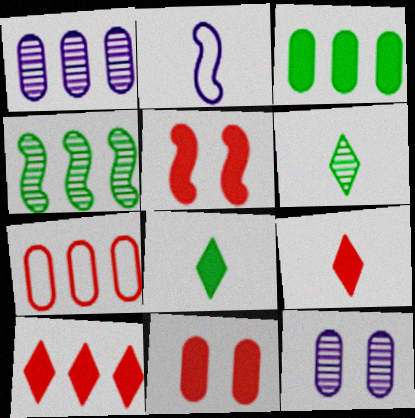[[1, 3, 7], 
[2, 4, 5]]